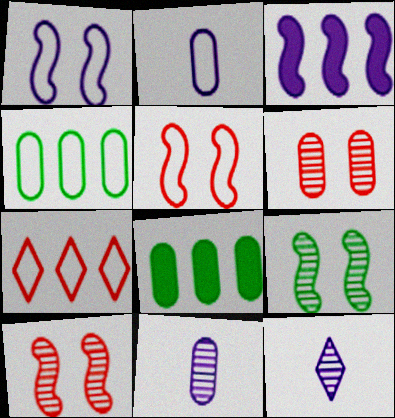[[2, 6, 8], 
[5, 8, 12]]